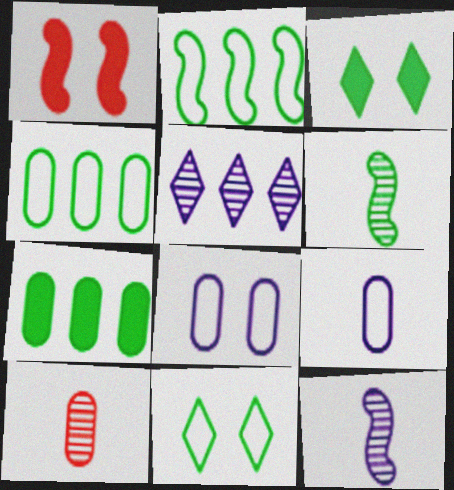[[1, 2, 12], 
[3, 4, 6], 
[6, 7, 11], 
[7, 8, 10]]